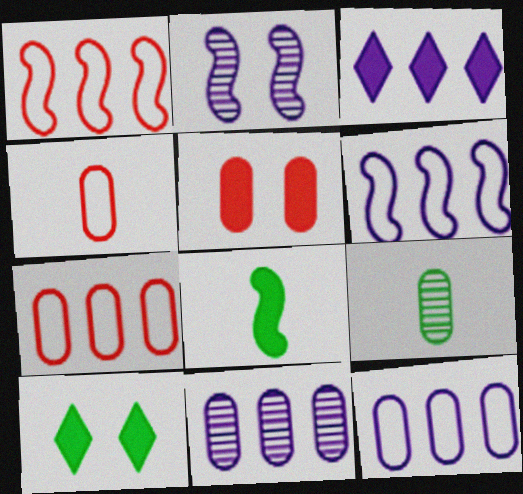[[1, 2, 8], 
[3, 5, 8], 
[3, 6, 11], 
[5, 9, 12]]